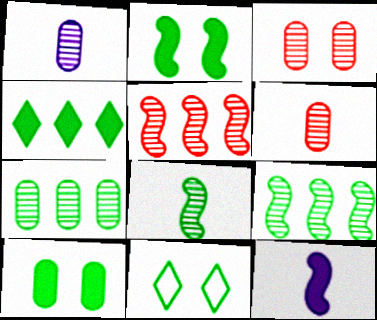[[1, 3, 7]]